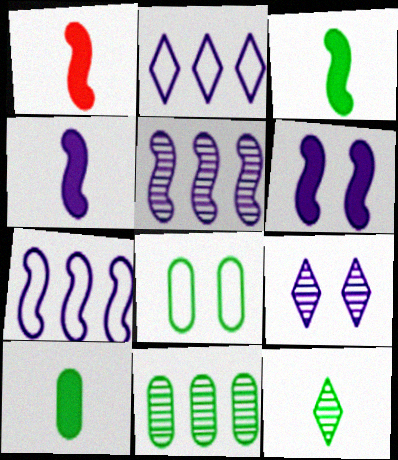[[1, 3, 4], 
[8, 10, 11]]